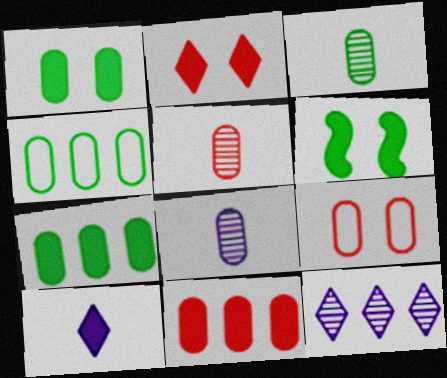[[1, 3, 4], 
[3, 5, 8], 
[5, 9, 11], 
[6, 10, 11], 
[7, 8, 9]]